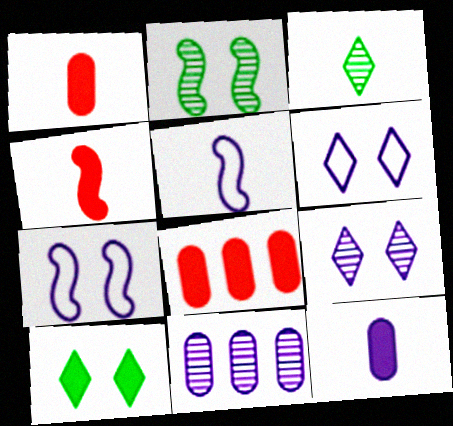[[1, 3, 5], 
[3, 7, 8]]